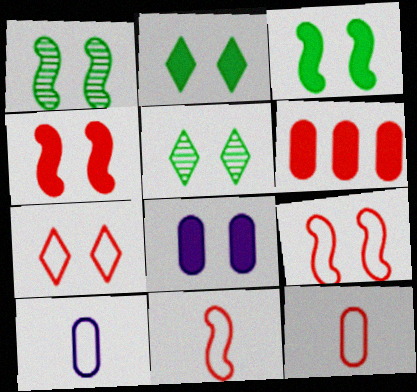[[1, 7, 8], 
[2, 4, 8], 
[5, 8, 9]]